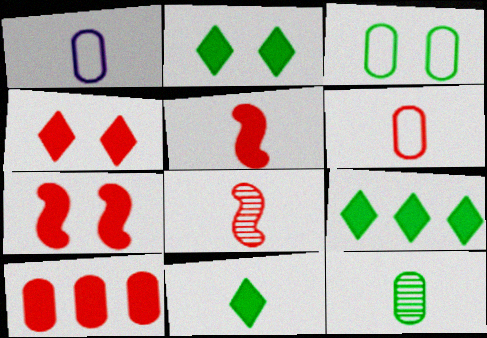[[1, 8, 11], 
[2, 9, 11], 
[4, 5, 10]]